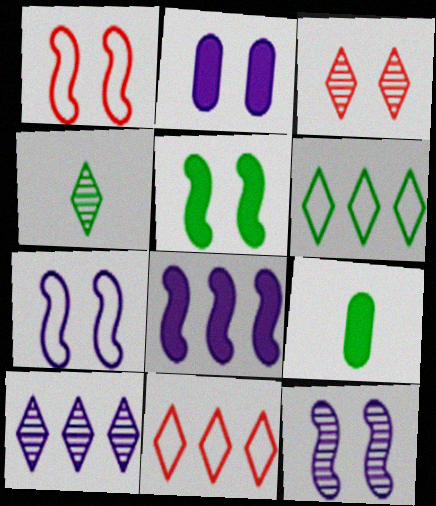[[1, 5, 12], 
[1, 9, 10], 
[3, 4, 10], 
[9, 11, 12]]